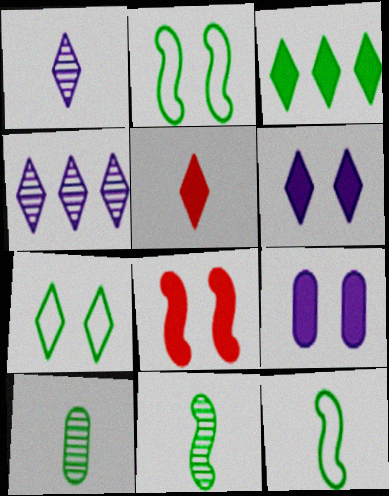[[2, 3, 10], 
[3, 5, 6], 
[4, 5, 7]]